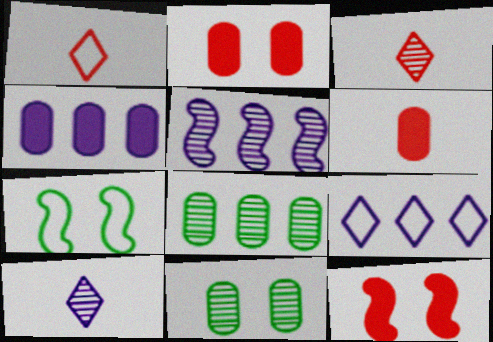[[3, 4, 7], 
[3, 5, 11], 
[4, 5, 9]]